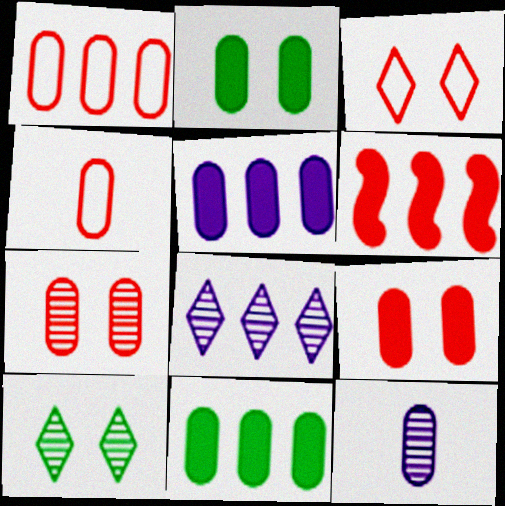[[1, 2, 12]]